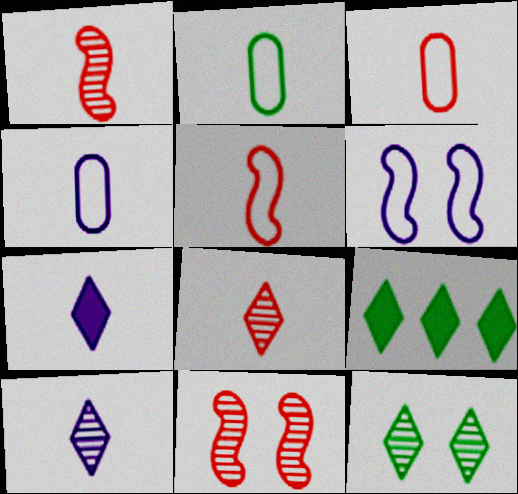[[1, 2, 7], 
[2, 3, 4], 
[4, 9, 11]]